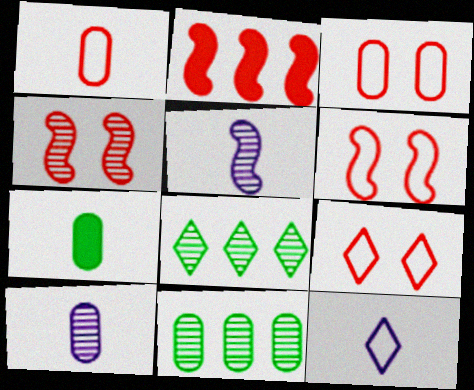[[1, 7, 10], 
[3, 6, 9], 
[4, 8, 10]]